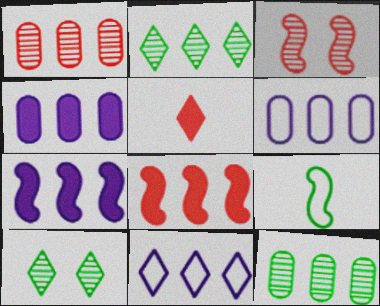[[2, 6, 8], 
[3, 7, 9], 
[5, 10, 11], 
[8, 11, 12]]